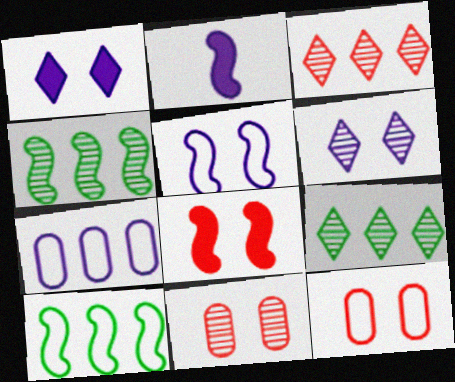[[2, 6, 7], 
[2, 9, 12]]